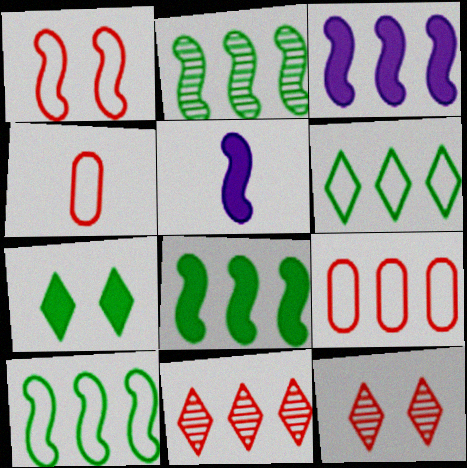[[1, 2, 5], 
[2, 8, 10]]